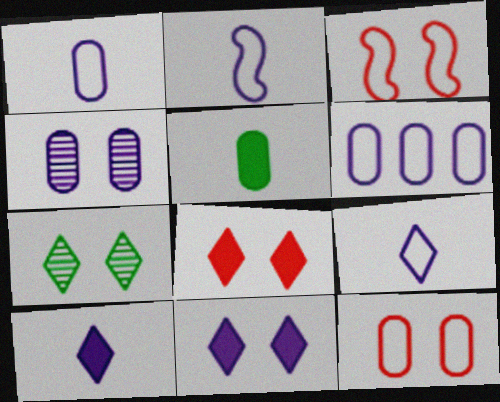[[1, 2, 9]]